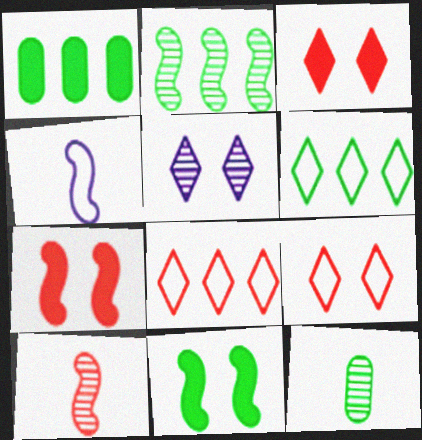[[1, 2, 6], 
[2, 4, 7], 
[6, 11, 12]]